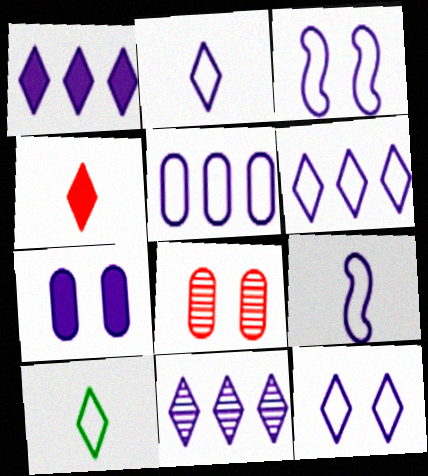[[1, 6, 11], 
[2, 3, 5], 
[2, 6, 12], 
[5, 9, 12], 
[7, 9, 11]]